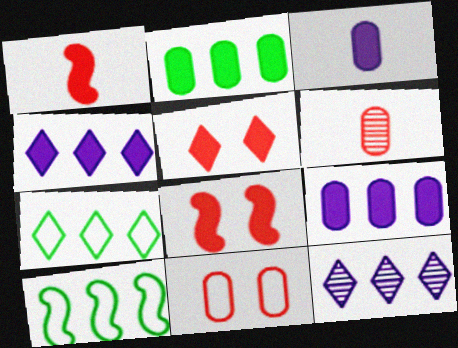[]